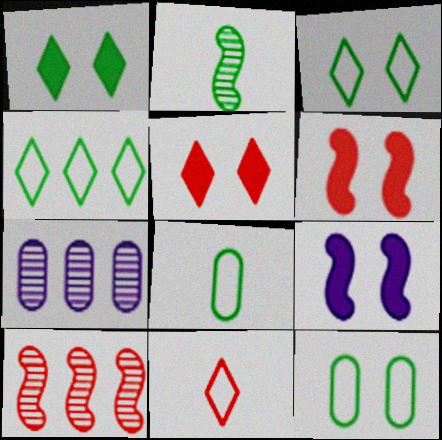[]